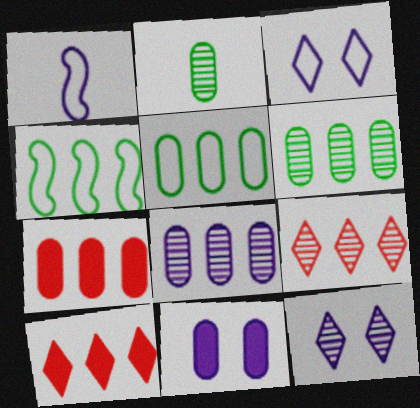[[4, 8, 10], 
[5, 7, 8]]